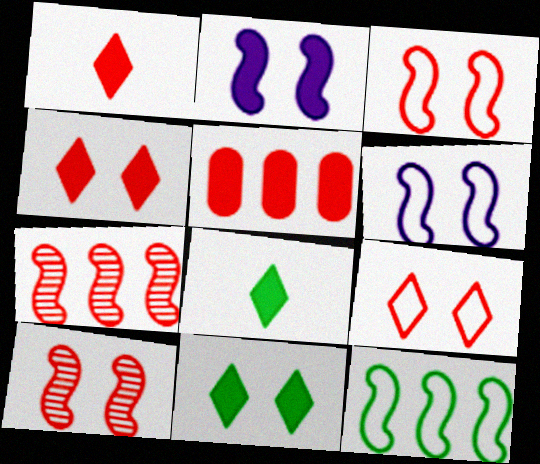[[2, 5, 8]]